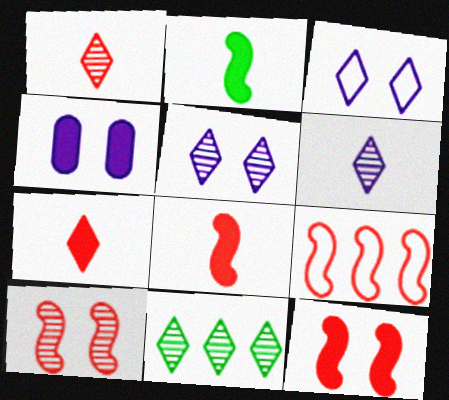[[1, 5, 11], 
[3, 7, 11], 
[8, 9, 10]]